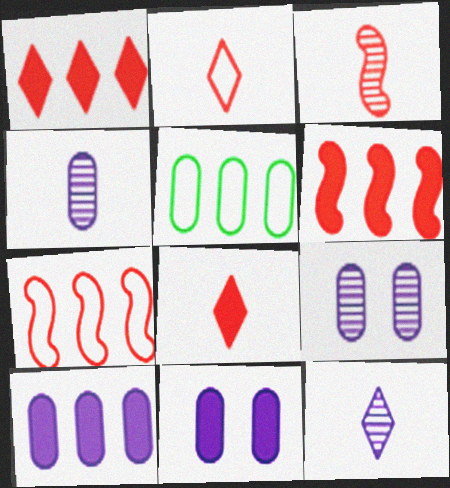[]